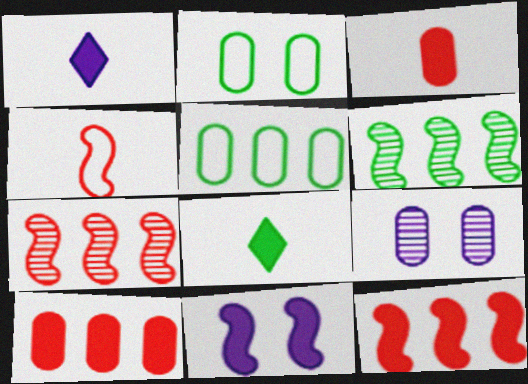[[1, 2, 7], 
[2, 6, 8], 
[3, 5, 9], 
[4, 6, 11], 
[8, 10, 11]]